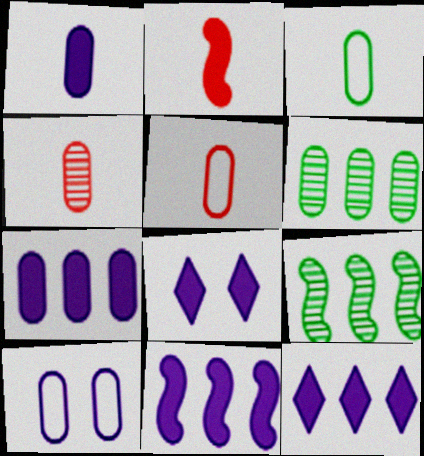[[1, 3, 4], 
[1, 8, 11], 
[5, 8, 9], 
[7, 11, 12]]